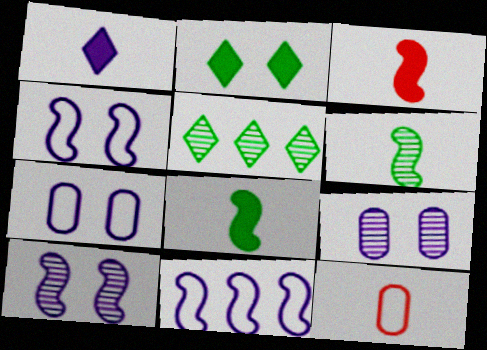[[1, 6, 12], 
[1, 9, 11], 
[3, 5, 7]]